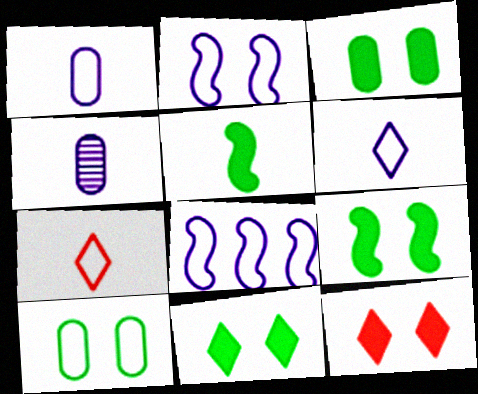[[3, 9, 11], 
[4, 5, 7], 
[7, 8, 10]]